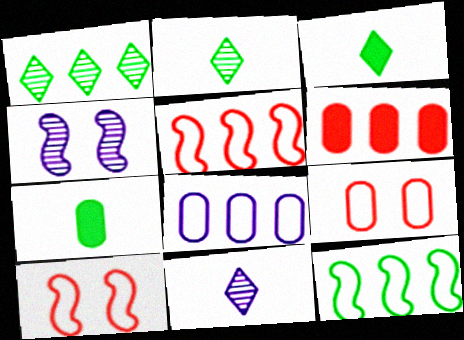[]